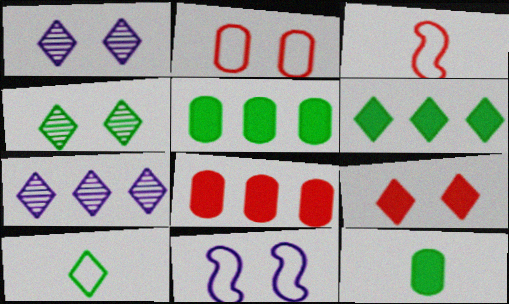[[1, 3, 5], 
[4, 6, 10], 
[7, 9, 10]]